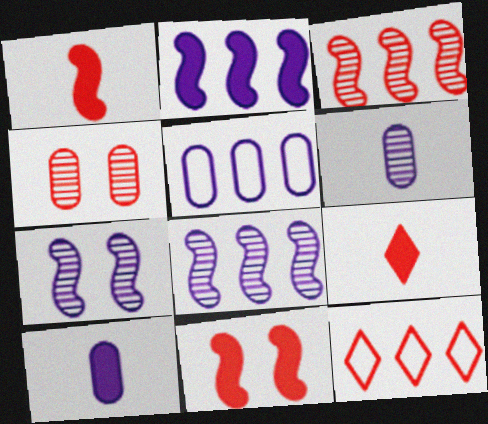[[1, 4, 12]]